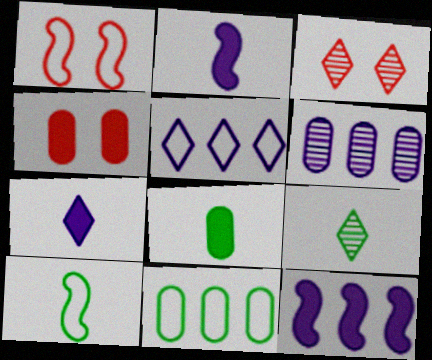[[1, 3, 4], 
[2, 3, 11], 
[5, 6, 12], 
[8, 9, 10]]